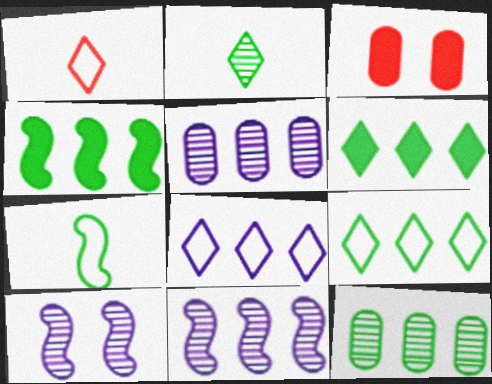[[4, 9, 12]]